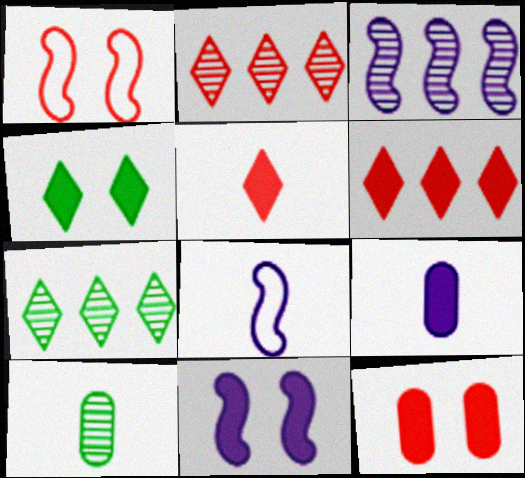[[1, 7, 9], 
[3, 8, 11], 
[4, 11, 12], 
[5, 8, 10], 
[7, 8, 12]]